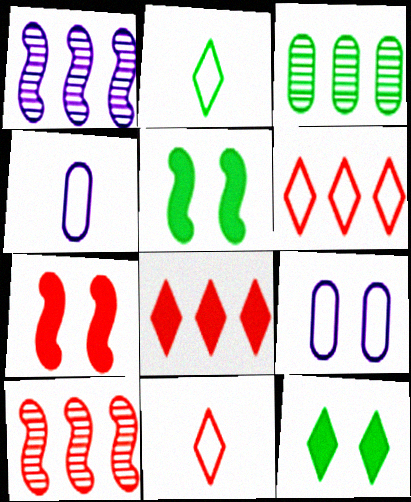[[2, 3, 5], 
[4, 10, 12]]